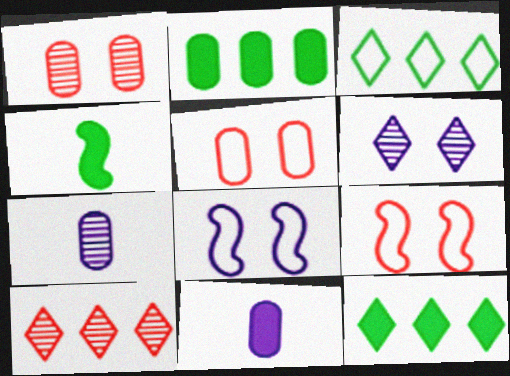[[2, 5, 7], 
[7, 9, 12]]